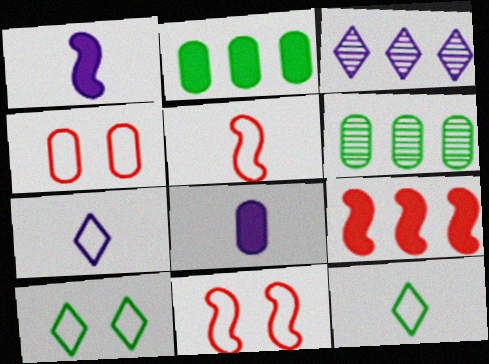[[4, 6, 8]]